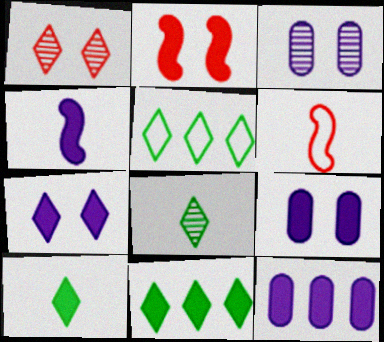[[2, 10, 12], 
[3, 6, 11], 
[4, 7, 12]]